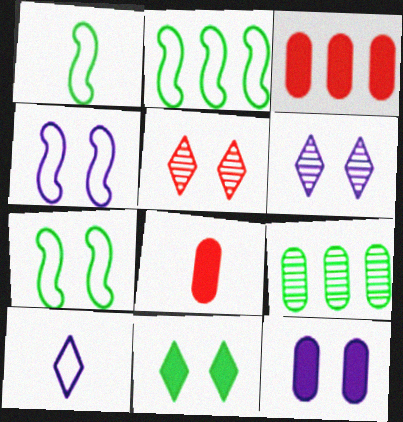[[1, 2, 7], 
[1, 3, 6], 
[1, 9, 11], 
[2, 6, 8], 
[4, 6, 12], 
[5, 7, 12]]